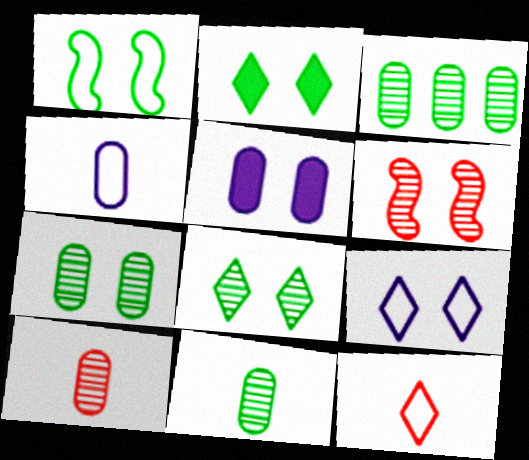[[1, 2, 7], 
[3, 7, 11]]